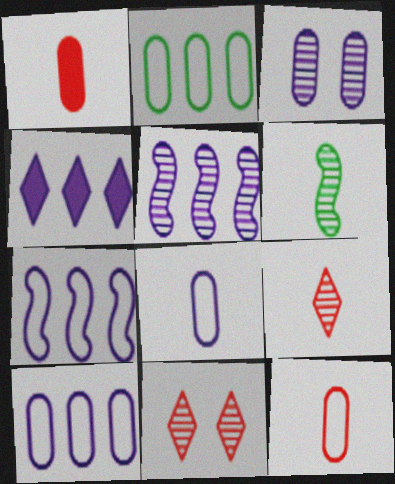[[1, 2, 3], 
[4, 5, 10]]